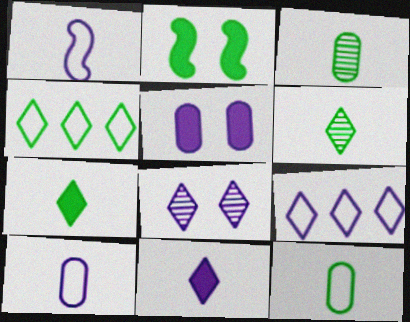[[2, 3, 4], 
[8, 9, 11]]